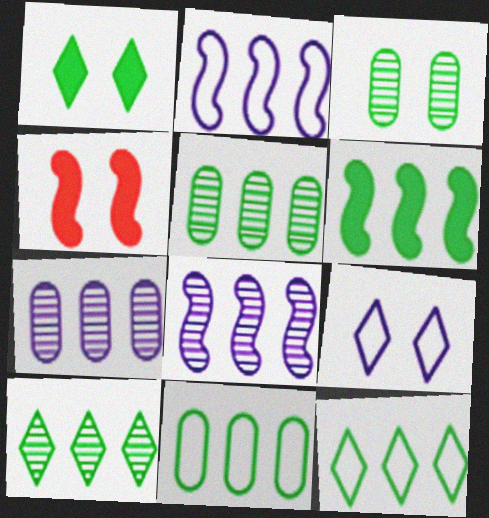[[3, 4, 9], 
[5, 6, 12], 
[6, 10, 11]]